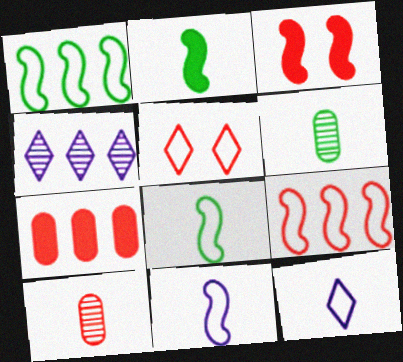[[1, 4, 7], 
[2, 10, 12]]